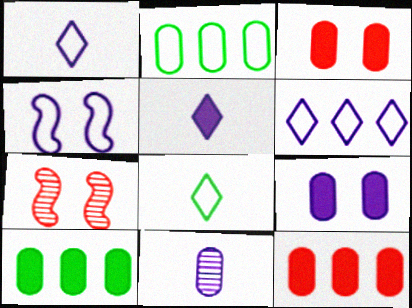[[1, 7, 10], 
[2, 3, 11], 
[2, 5, 7]]